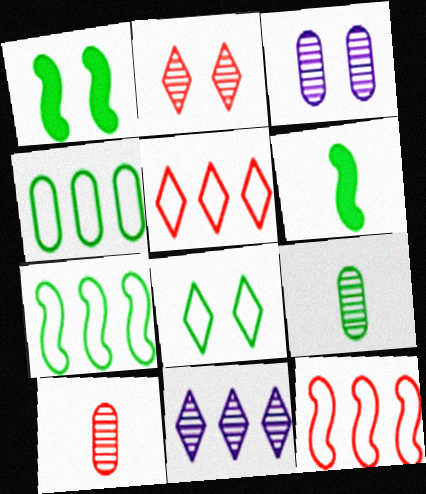[[3, 5, 6]]